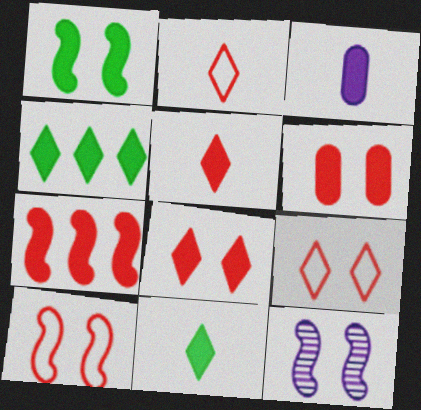[[1, 10, 12], 
[5, 6, 7]]